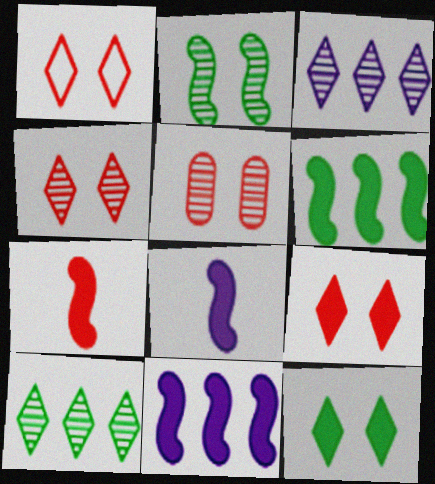[[1, 4, 9]]